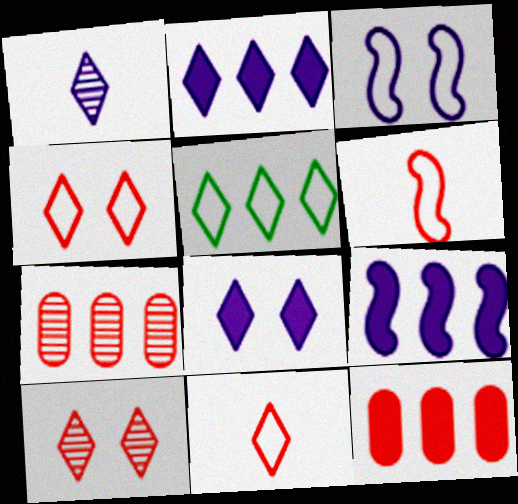[[5, 7, 9], 
[6, 10, 12]]